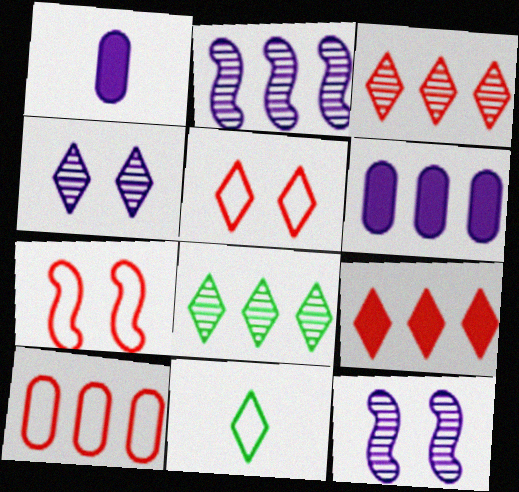[[1, 7, 8], 
[4, 9, 11]]